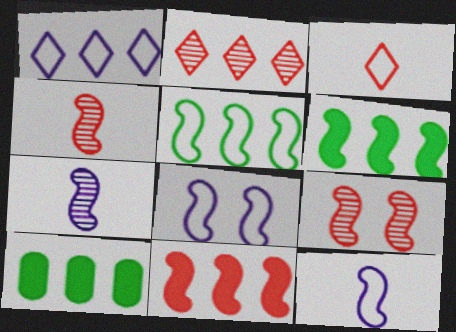[[4, 6, 8], 
[6, 9, 12]]